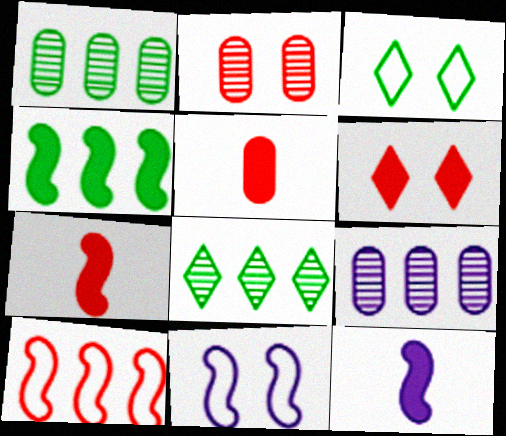[[3, 7, 9], 
[5, 8, 11]]